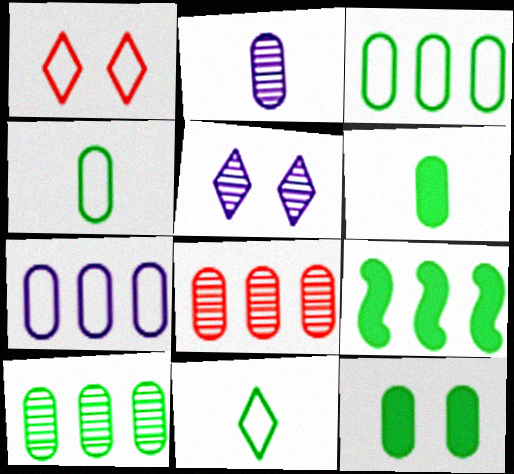[[1, 2, 9], 
[4, 10, 12]]